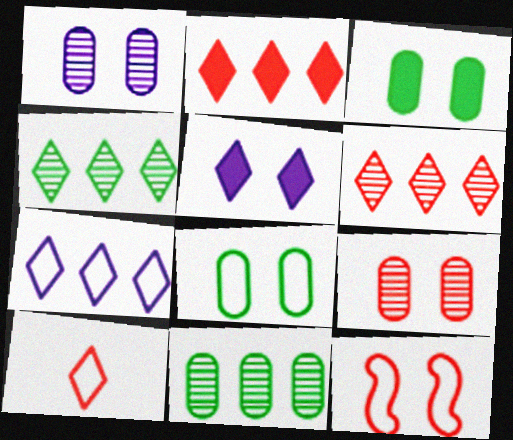[[2, 4, 7], 
[4, 5, 10]]